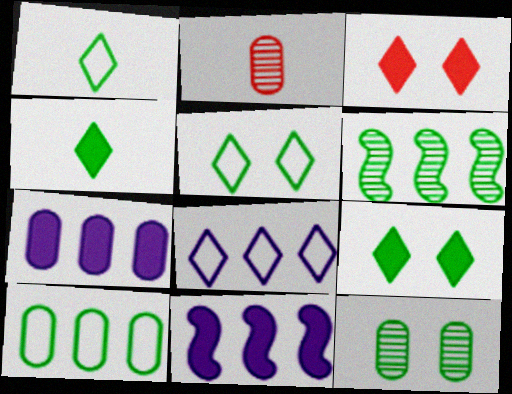[[2, 5, 11]]